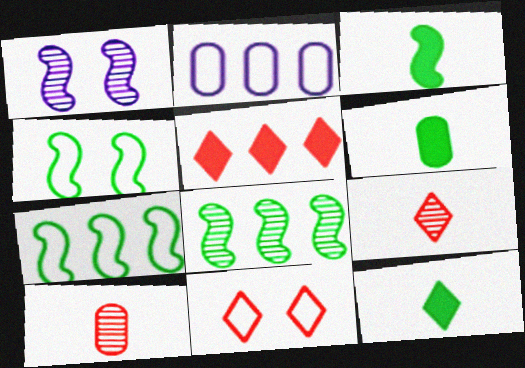[[2, 5, 8], 
[3, 4, 8], 
[3, 6, 12], 
[5, 9, 11]]